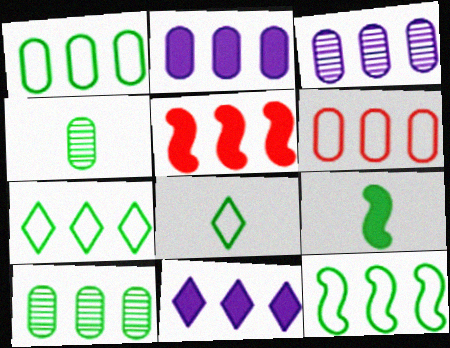[[1, 7, 12], 
[2, 6, 10], 
[3, 5, 7], 
[4, 8, 9]]